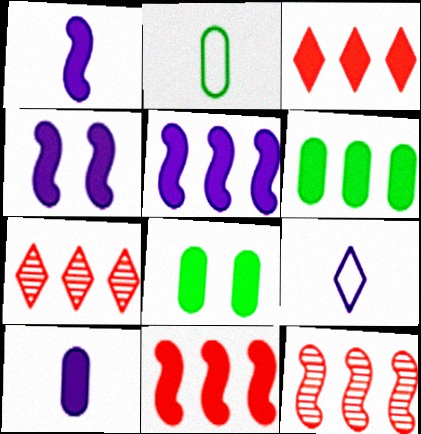[[1, 3, 8], 
[1, 4, 5], 
[2, 4, 7], 
[3, 5, 6], 
[8, 9, 12]]